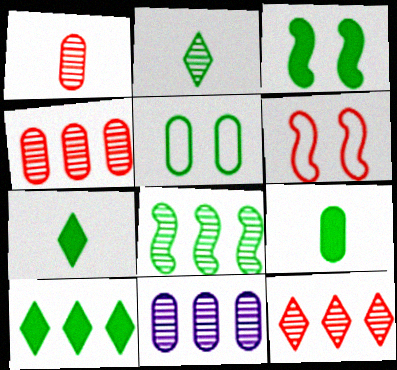[[3, 9, 10], 
[5, 7, 8], 
[6, 7, 11], 
[8, 11, 12]]